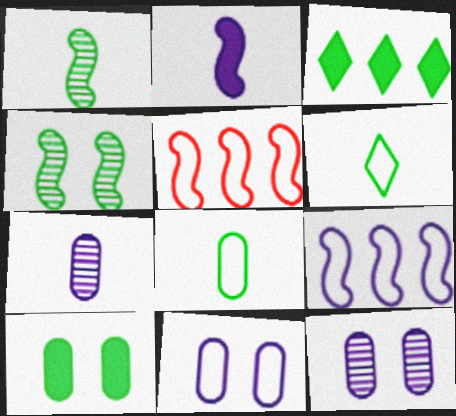[[2, 4, 5], 
[3, 4, 8], 
[5, 6, 11]]